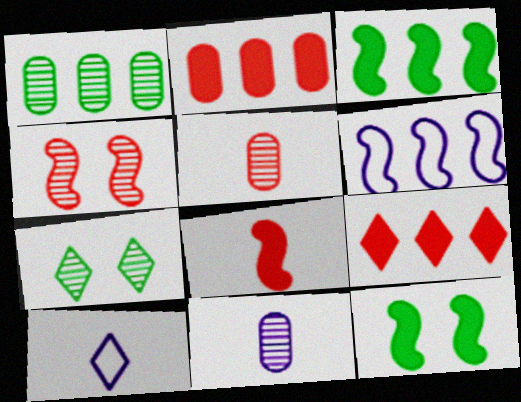[[1, 6, 9], 
[7, 9, 10]]